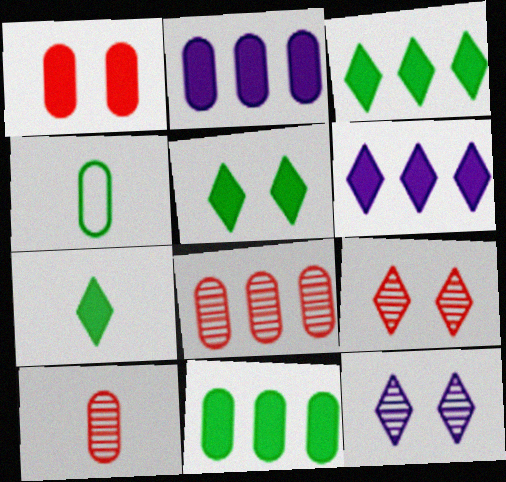[[3, 5, 7]]